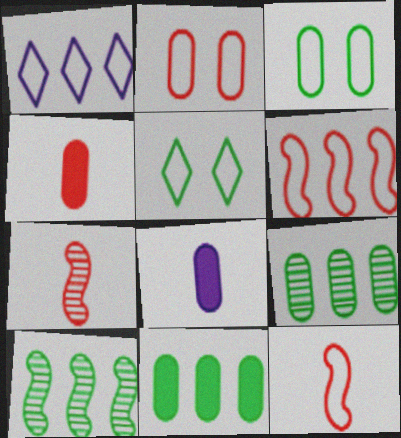[[1, 3, 12], 
[2, 8, 9]]